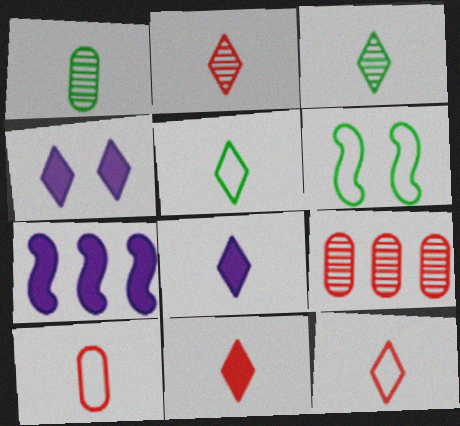[[2, 5, 8], 
[2, 11, 12], 
[3, 8, 12], 
[6, 8, 9]]